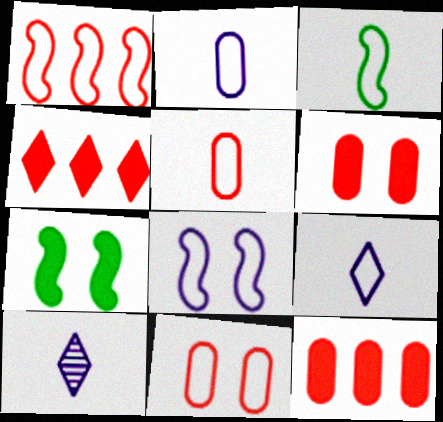[[1, 3, 8], 
[3, 5, 9]]